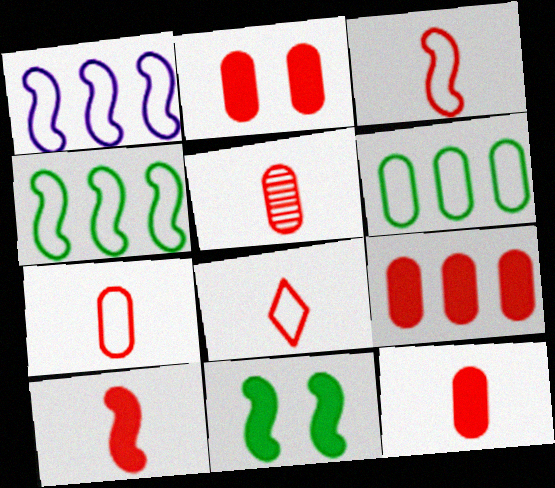[[2, 9, 12], 
[3, 7, 8], 
[5, 7, 12], 
[5, 8, 10]]